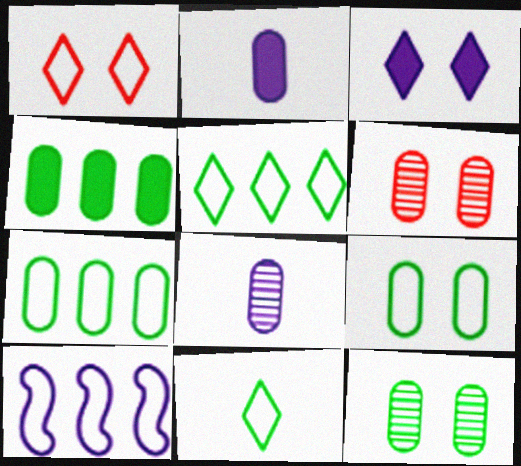[[2, 6, 7], 
[3, 8, 10]]